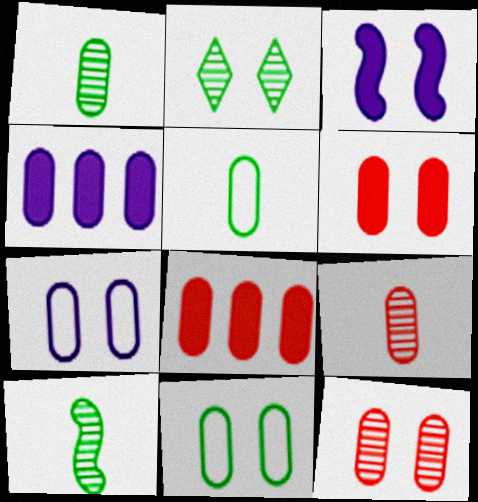[[1, 7, 8], 
[4, 5, 12], 
[4, 9, 11]]